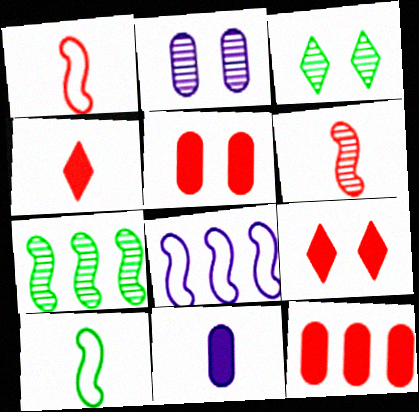[]